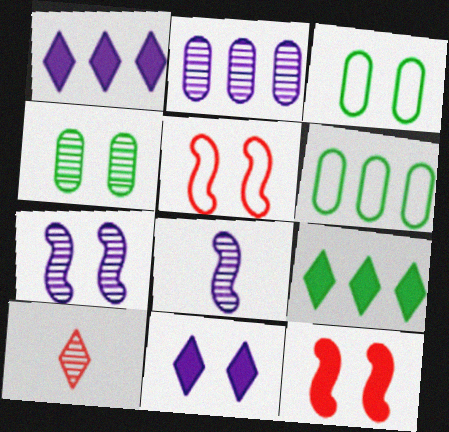[[4, 5, 11]]